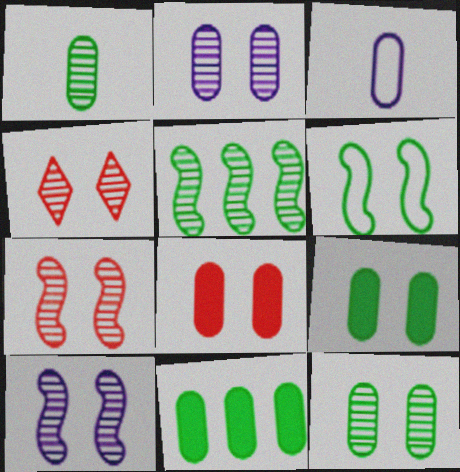[[4, 10, 12]]